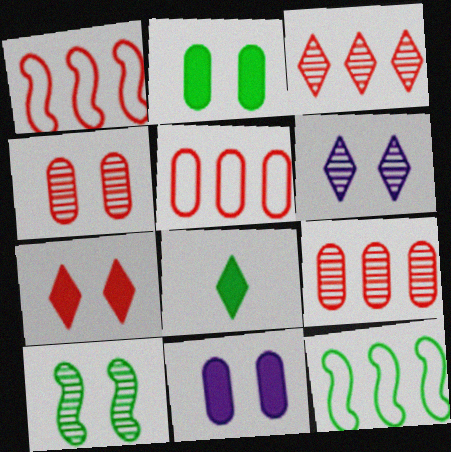[[4, 6, 10]]